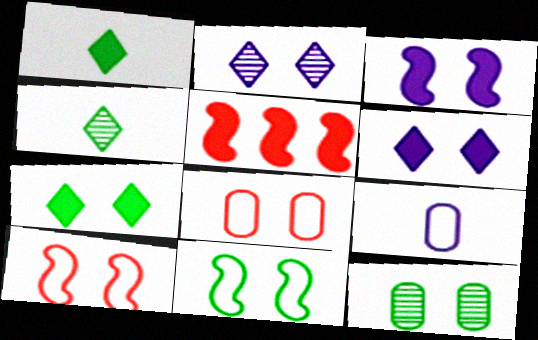[[6, 10, 12], 
[7, 11, 12]]